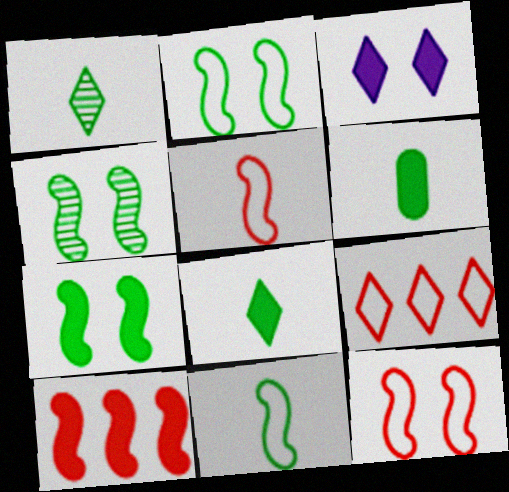[[1, 3, 9], 
[1, 6, 11], 
[2, 4, 7], 
[3, 6, 10]]